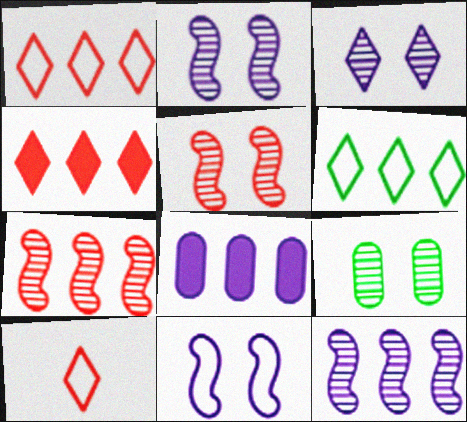[[3, 5, 9], 
[6, 7, 8]]